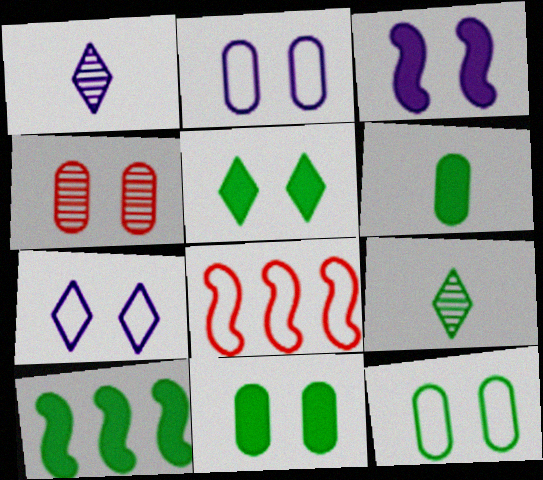[[1, 8, 11], 
[2, 4, 11], 
[5, 6, 10], 
[9, 10, 12]]